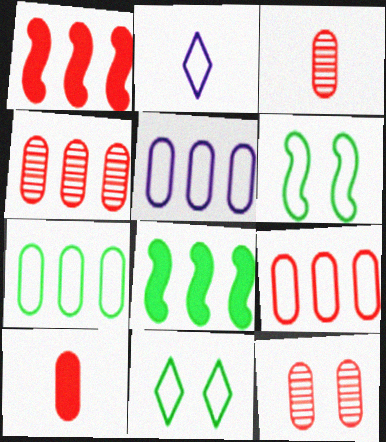[[2, 6, 9], 
[2, 8, 12], 
[3, 4, 12], 
[5, 7, 9], 
[9, 10, 12]]